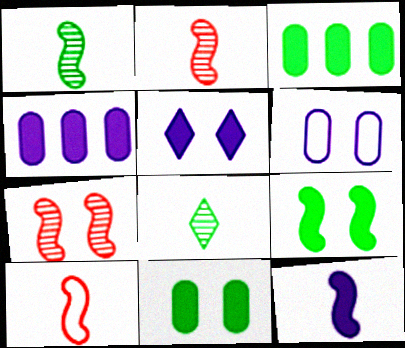[[1, 10, 12], 
[4, 5, 12]]